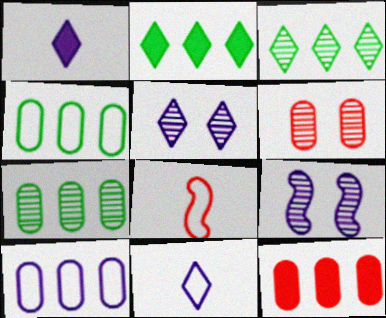[[1, 9, 10], 
[7, 10, 12]]